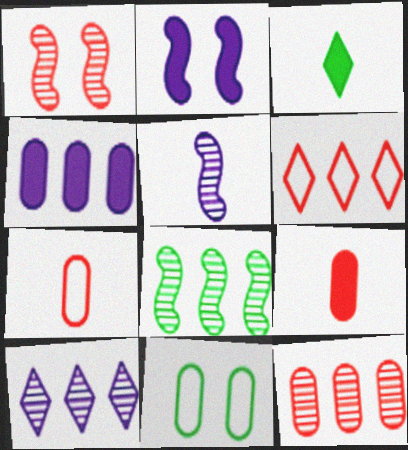[[1, 5, 8], 
[1, 6, 9], 
[3, 5, 7], 
[3, 8, 11], 
[4, 6, 8], 
[8, 10, 12]]